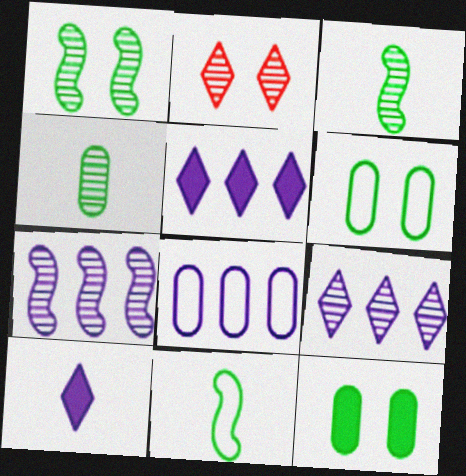[[2, 4, 7], 
[5, 7, 8]]